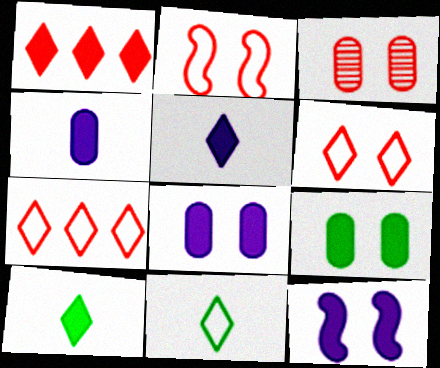[]